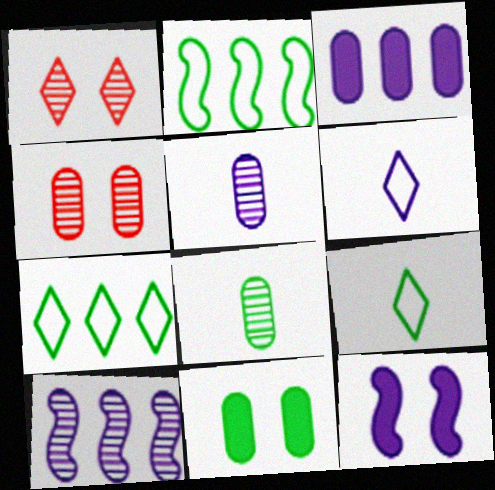[[1, 8, 10]]